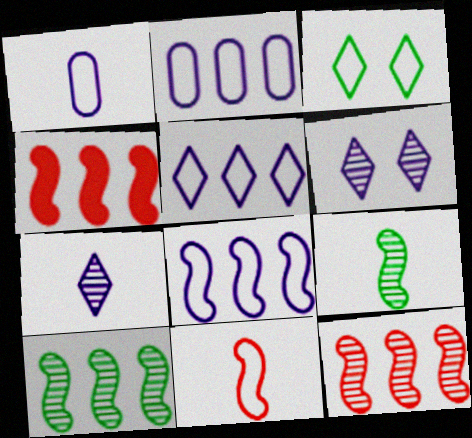[[2, 3, 11], 
[2, 5, 8], 
[4, 8, 10]]